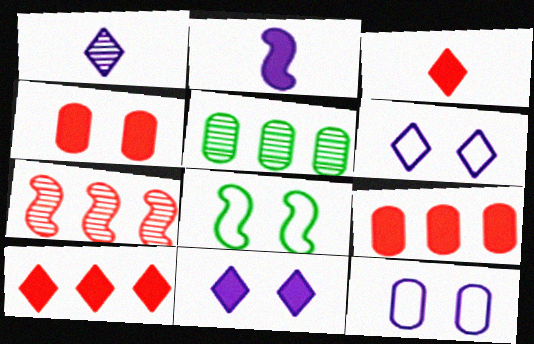[[1, 8, 9], 
[2, 7, 8]]